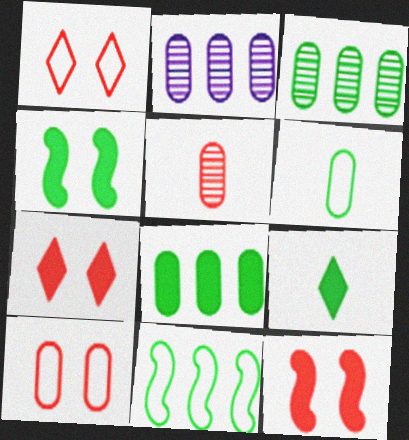[[4, 8, 9]]